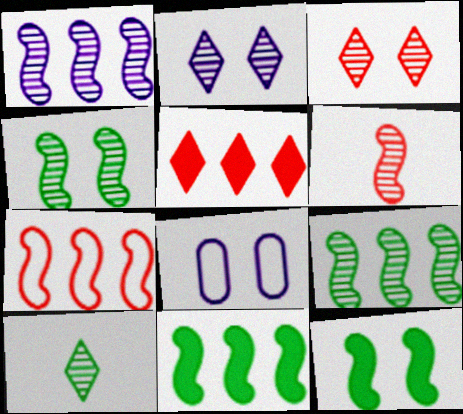[[1, 4, 6], 
[1, 7, 11], 
[3, 8, 12]]